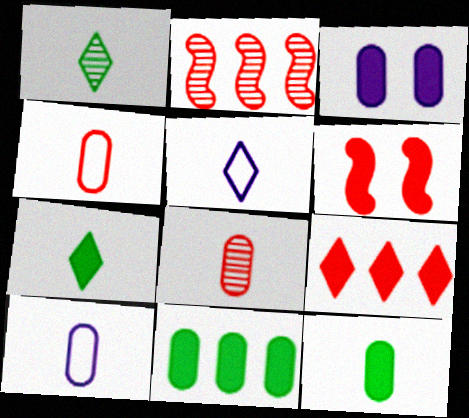[[8, 10, 12]]